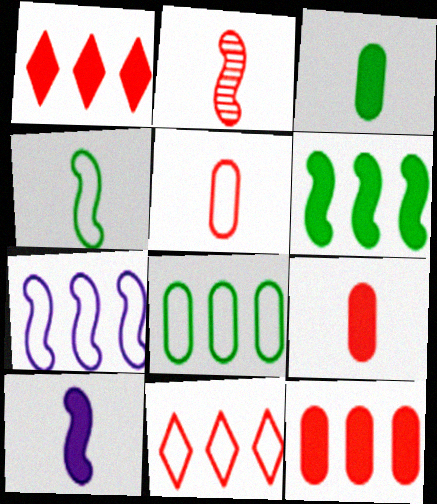[[2, 4, 10], 
[7, 8, 11]]